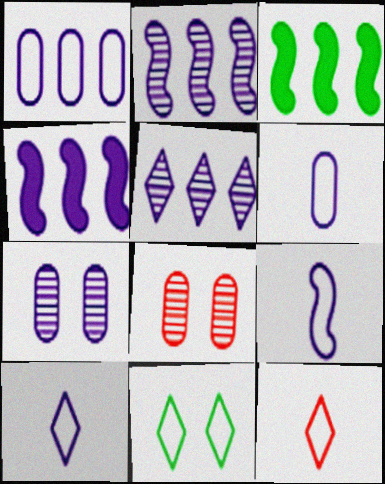[[1, 4, 5], 
[3, 7, 12], 
[3, 8, 10], 
[4, 7, 10], 
[6, 9, 10]]